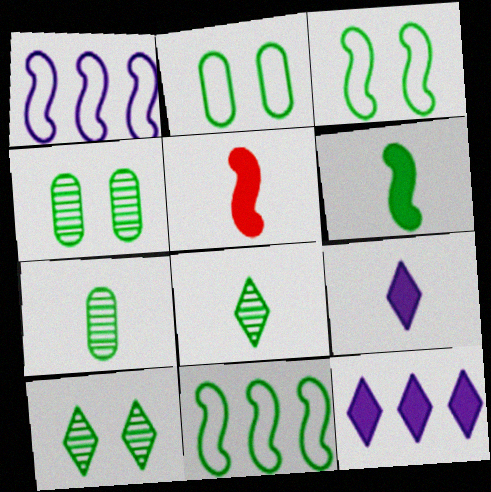[]